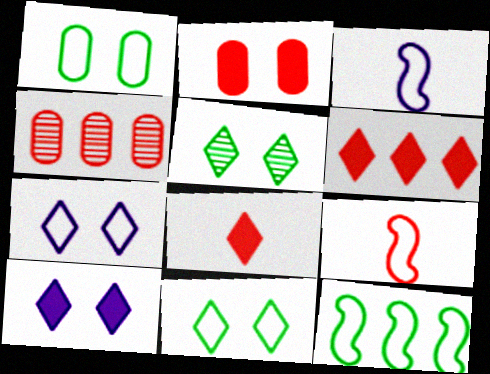[]